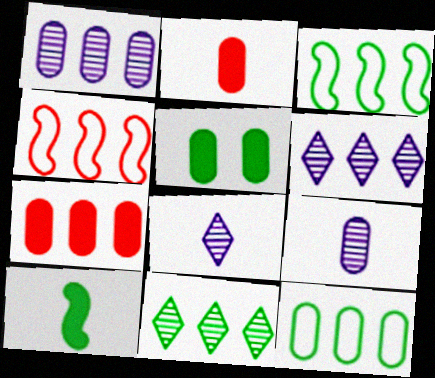[[1, 7, 12], 
[3, 6, 7], 
[4, 5, 8]]